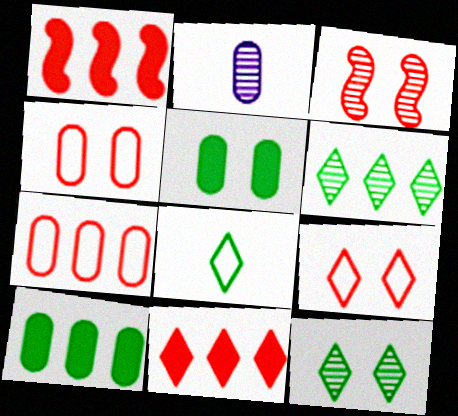[[2, 3, 6], 
[2, 4, 10], 
[2, 5, 7]]